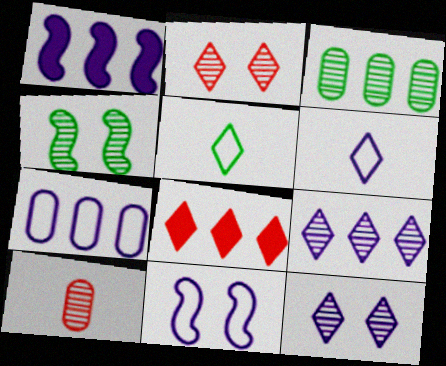[[1, 7, 9], 
[4, 9, 10], 
[5, 8, 12], 
[6, 7, 11]]